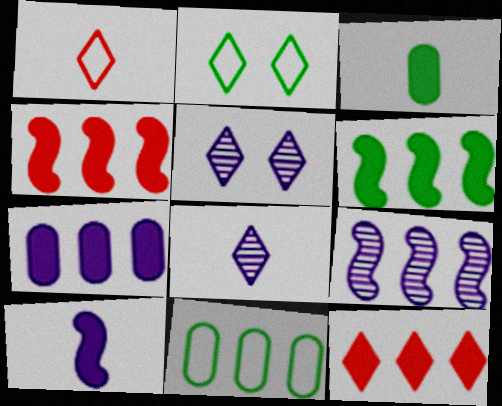[[2, 8, 12], 
[6, 7, 12], 
[9, 11, 12]]